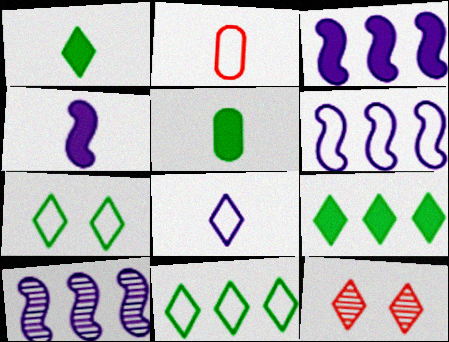[[2, 6, 7], 
[3, 6, 10], 
[5, 6, 12], 
[8, 9, 12]]